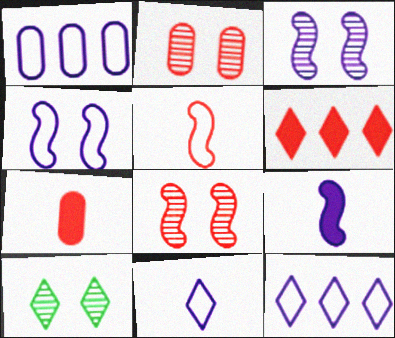[[1, 4, 11], 
[2, 3, 10], 
[2, 5, 6], 
[6, 10, 11]]